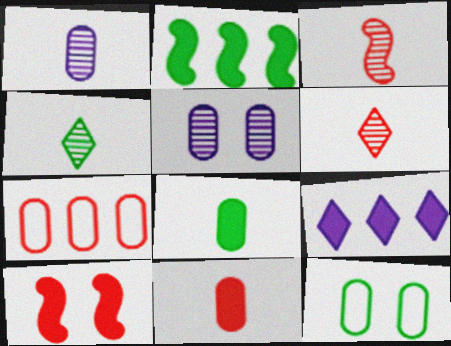[[1, 3, 4], 
[2, 4, 12], 
[3, 9, 12], 
[5, 7, 8], 
[6, 7, 10], 
[8, 9, 10]]